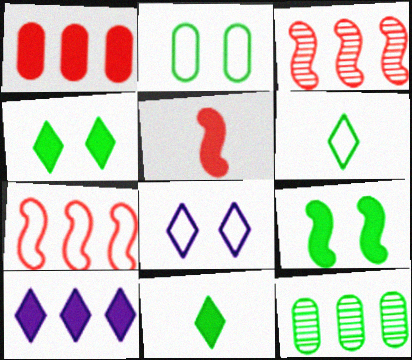[[5, 8, 12], 
[6, 9, 12], 
[7, 10, 12]]